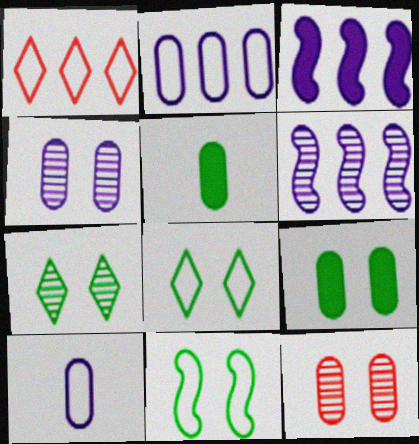[[1, 10, 11], 
[2, 5, 12], 
[7, 9, 11]]